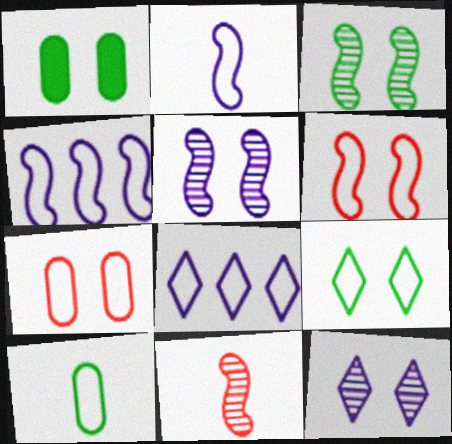[[1, 3, 9], 
[1, 6, 12], 
[1, 8, 11], 
[6, 8, 10]]